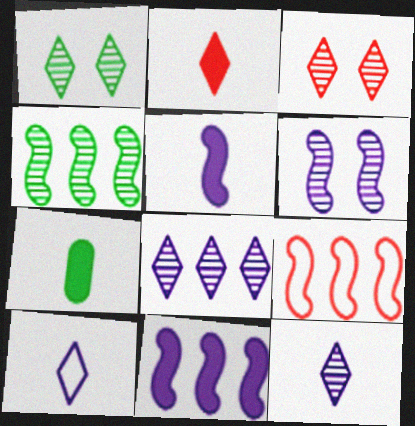[[2, 5, 7], 
[4, 9, 11]]